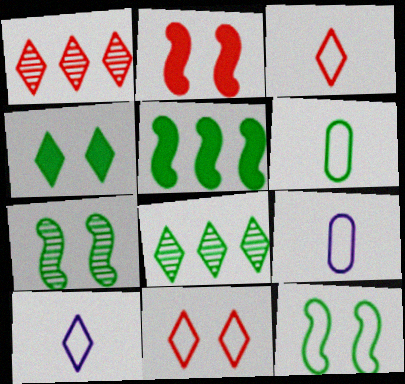[[1, 4, 10], 
[2, 8, 9]]